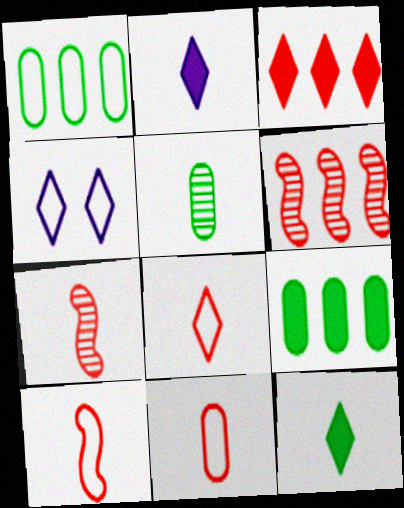[[1, 4, 10], 
[2, 5, 10], 
[4, 7, 9], 
[8, 10, 11]]